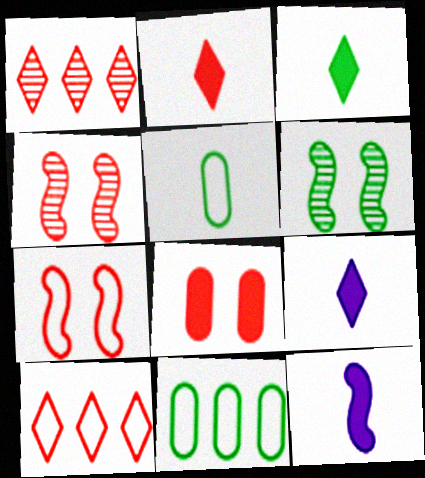[[2, 3, 9], 
[3, 6, 11], 
[4, 9, 11]]